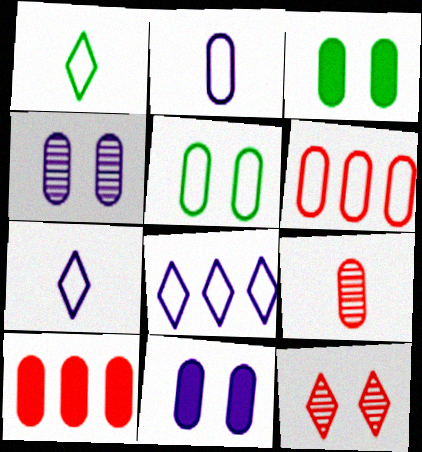[[2, 5, 6]]